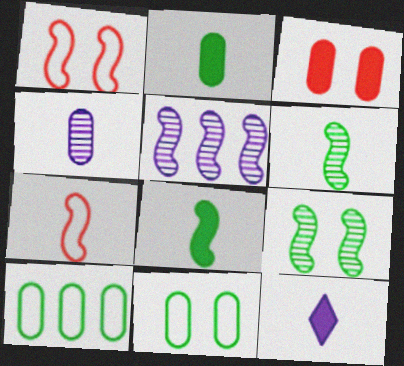[[1, 5, 8], 
[3, 4, 10]]